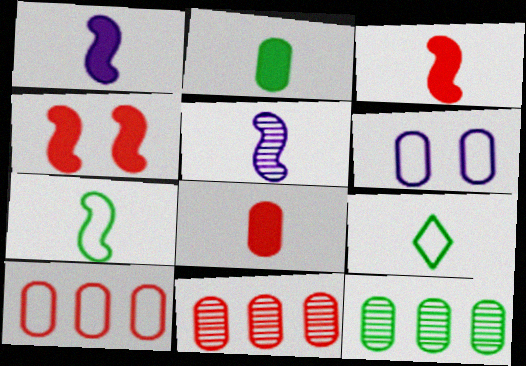[[2, 6, 11], 
[3, 5, 7], 
[5, 8, 9], 
[6, 8, 12]]